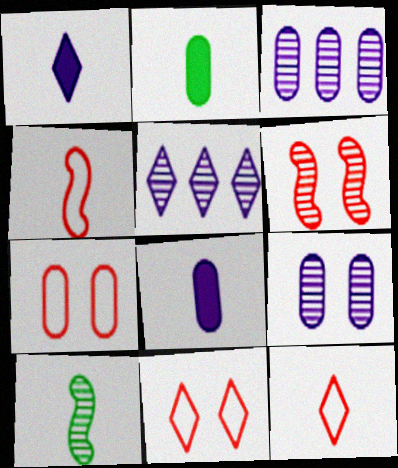[[2, 3, 7], 
[8, 10, 12]]